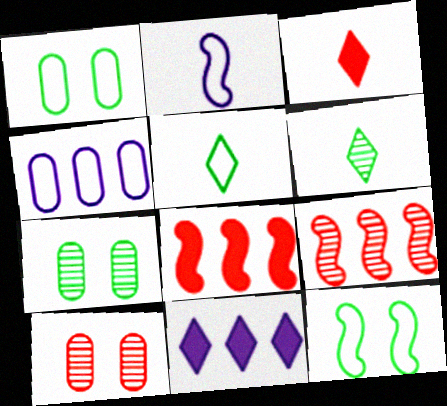[]